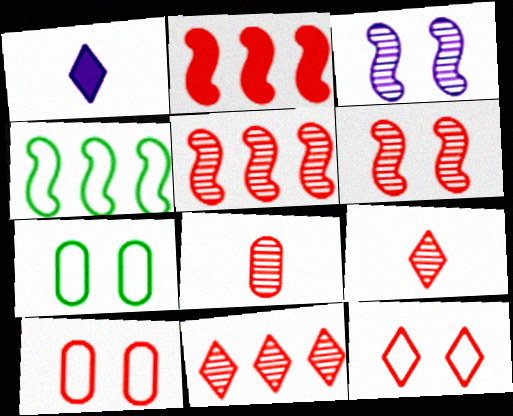[[1, 5, 7], 
[2, 8, 12], 
[2, 9, 10], 
[6, 8, 11]]